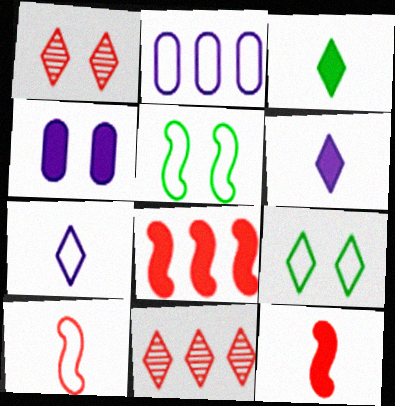[[1, 4, 5], 
[2, 9, 10], 
[3, 4, 8], 
[6, 9, 11]]